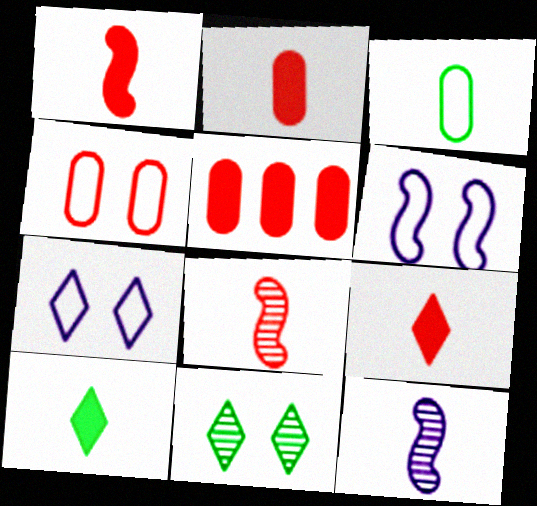[[1, 2, 9], 
[3, 9, 12]]